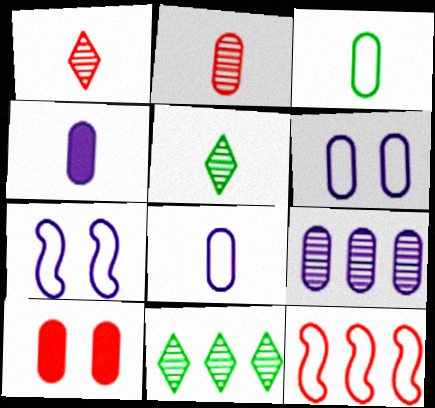[[1, 10, 12], 
[2, 3, 4], 
[3, 9, 10], 
[4, 6, 9]]